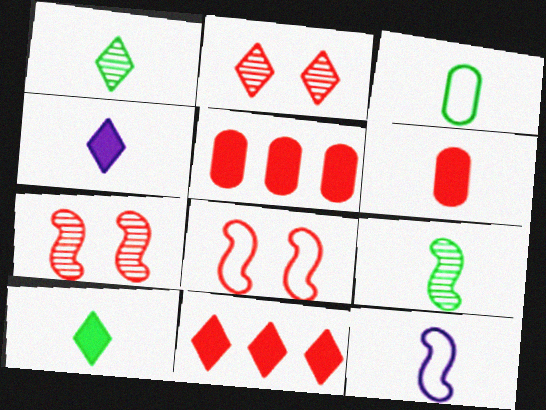[[1, 6, 12], 
[3, 9, 10]]